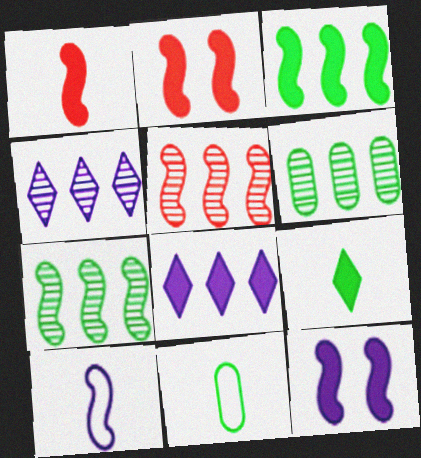[[1, 3, 12], 
[2, 4, 11], 
[2, 7, 10], 
[4, 5, 6]]